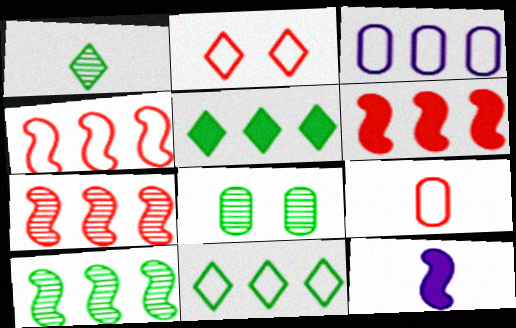[[1, 8, 10], 
[1, 9, 12], 
[2, 4, 9], 
[3, 4, 11], 
[3, 5, 7], 
[4, 6, 7]]